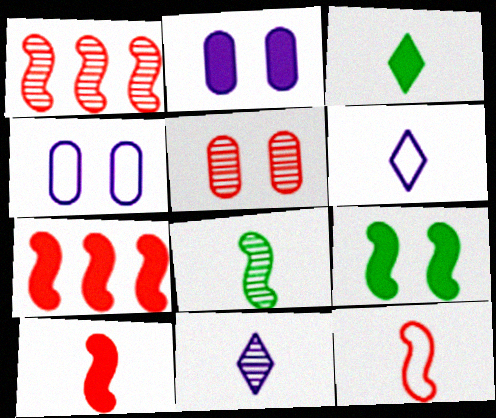[[1, 3, 4], 
[2, 3, 7]]